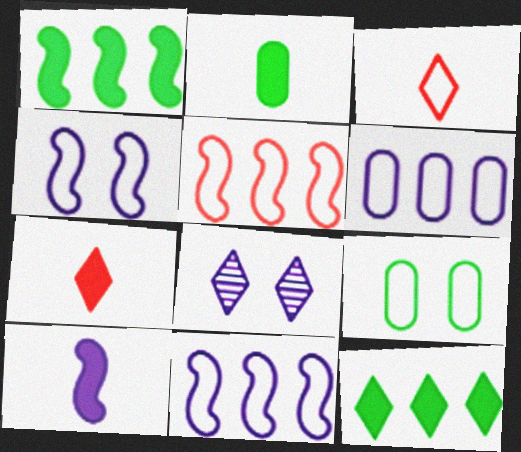[[2, 5, 8], 
[2, 7, 10], 
[3, 8, 12], 
[3, 9, 11], 
[6, 8, 10]]